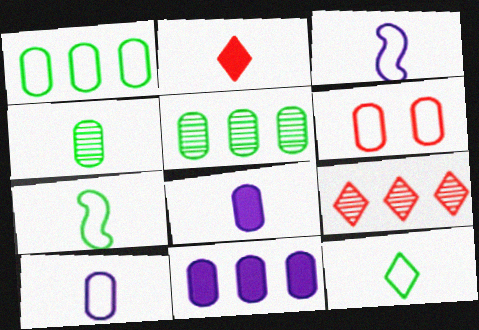[[1, 6, 10], 
[2, 3, 4], 
[4, 6, 11], 
[5, 6, 8]]